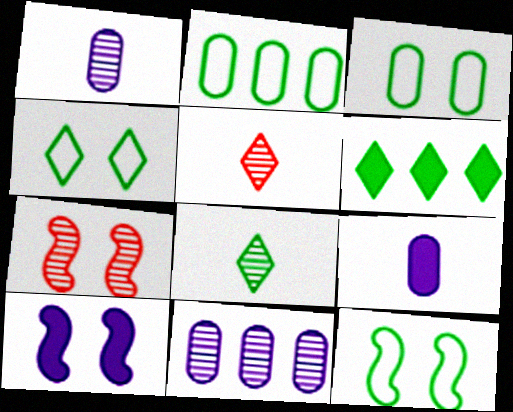[[2, 5, 10], 
[3, 4, 12], 
[4, 6, 8], 
[7, 8, 11], 
[7, 10, 12]]